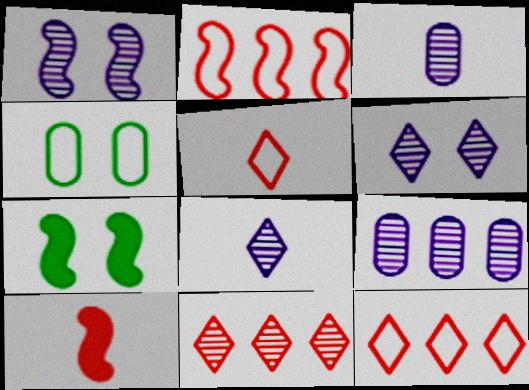[[1, 8, 9], 
[3, 7, 12], 
[5, 7, 9]]